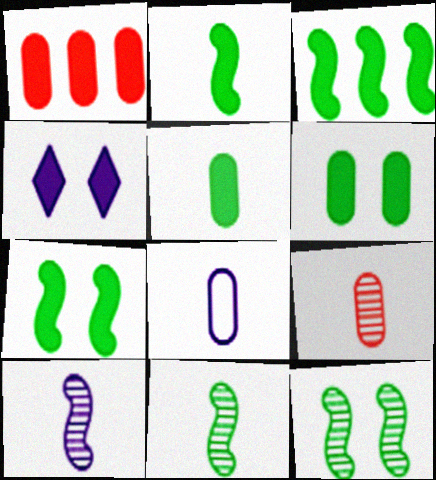[[1, 2, 4], 
[2, 3, 7], 
[5, 8, 9]]